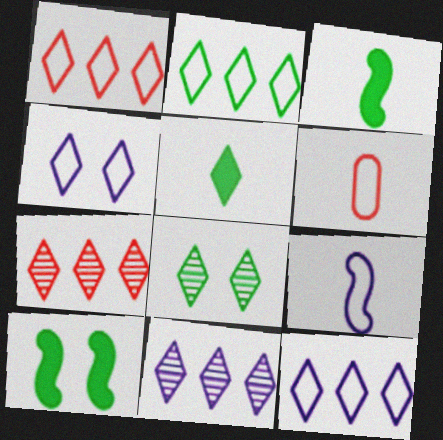[[1, 2, 12], 
[2, 5, 8], 
[4, 5, 7], 
[6, 10, 11]]